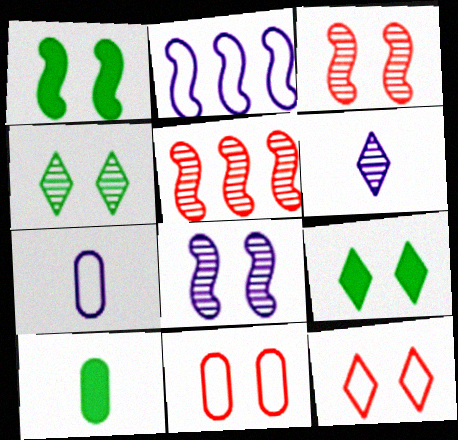[[5, 7, 9], 
[8, 9, 11]]